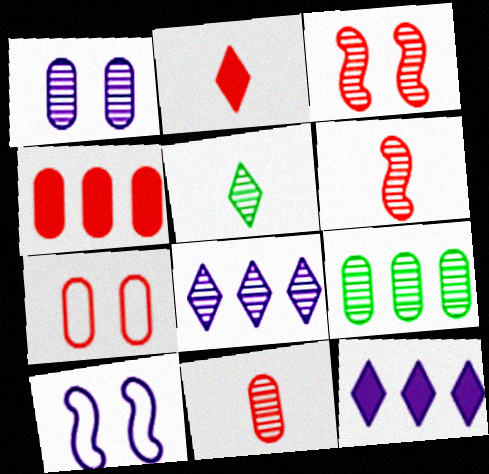[[1, 9, 11], 
[2, 9, 10], 
[4, 5, 10], 
[4, 7, 11]]